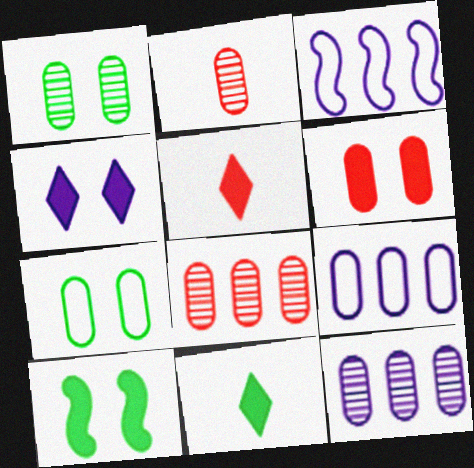[[1, 2, 12], 
[1, 3, 5], 
[4, 6, 10]]